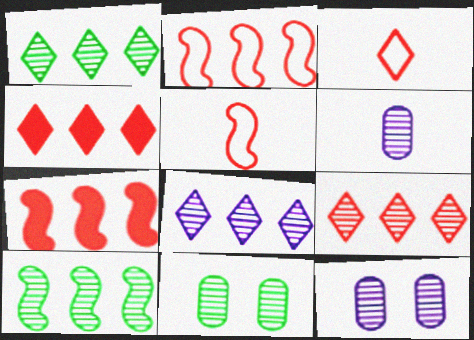[[1, 8, 9]]